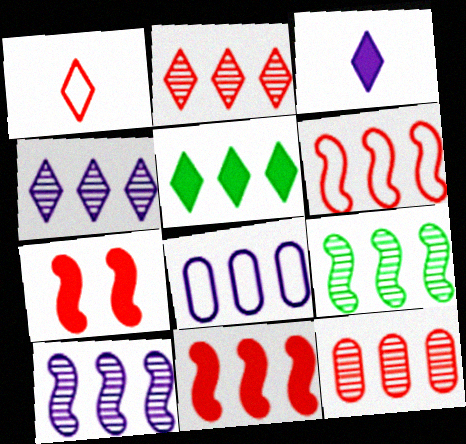[[1, 7, 12], 
[4, 9, 12]]